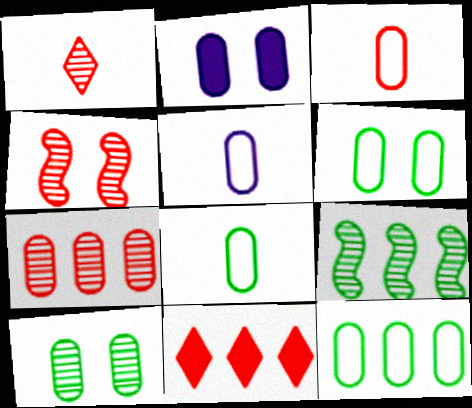[[1, 4, 7], 
[2, 7, 8], 
[3, 4, 11], 
[3, 5, 8], 
[6, 8, 12]]